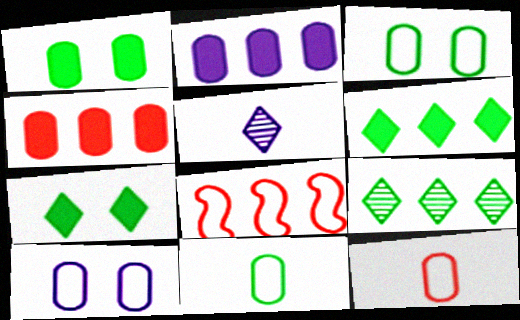[[1, 5, 8], 
[2, 8, 9]]